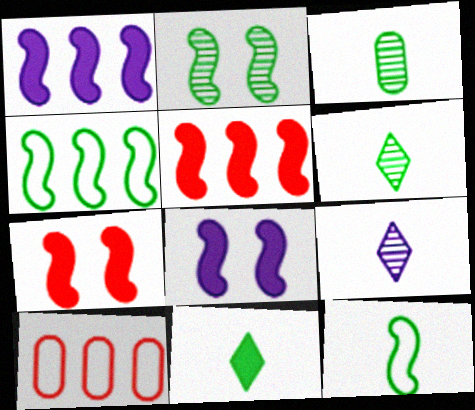[[3, 11, 12], 
[6, 8, 10]]